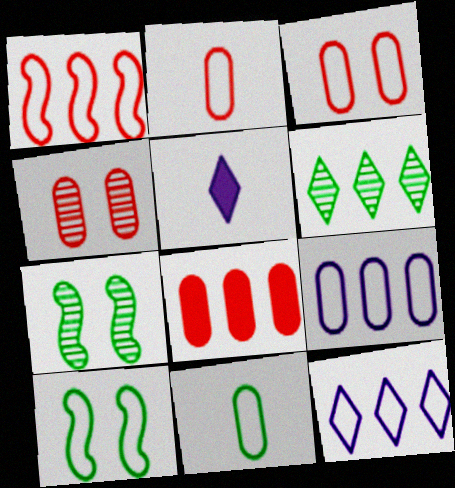[[2, 4, 8], 
[2, 10, 12], 
[3, 9, 11]]